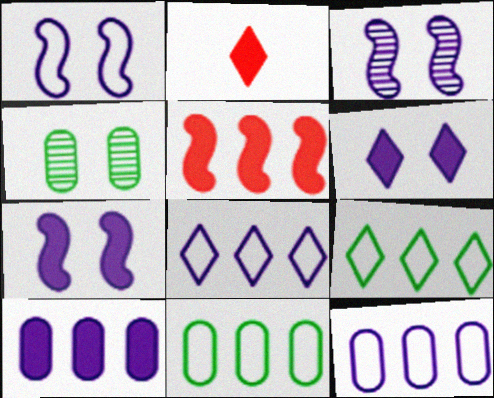[[1, 3, 7], 
[2, 3, 11]]